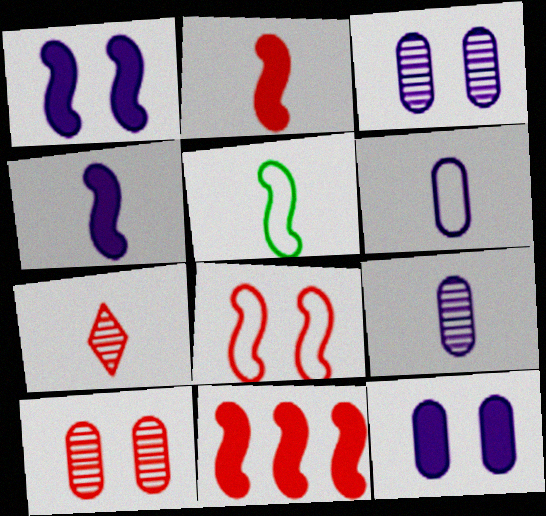[]